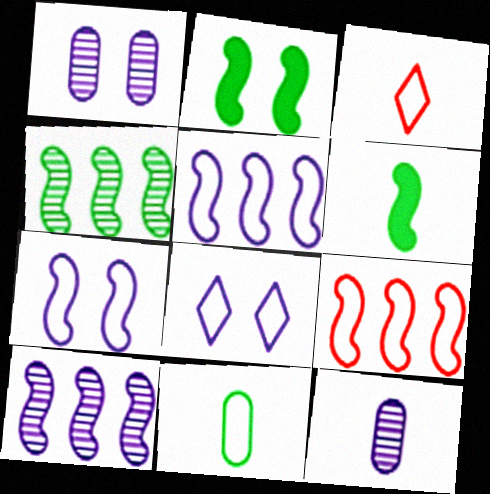[[3, 6, 12], 
[8, 9, 11]]